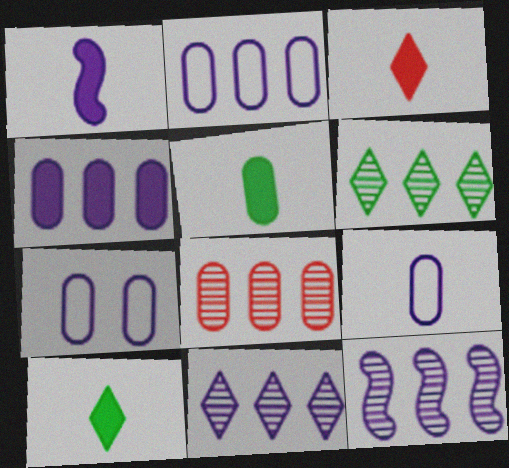[[1, 3, 5], 
[1, 7, 11], 
[2, 7, 9], 
[5, 7, 8], 
[6, 8, 12]]